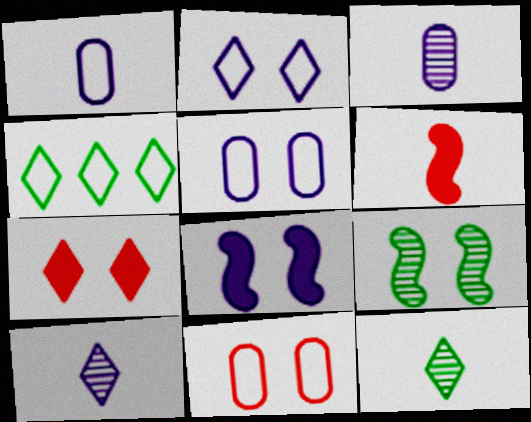[[1, 6, 12], 
[4, 7, 10], 
[5, 7, 9]]